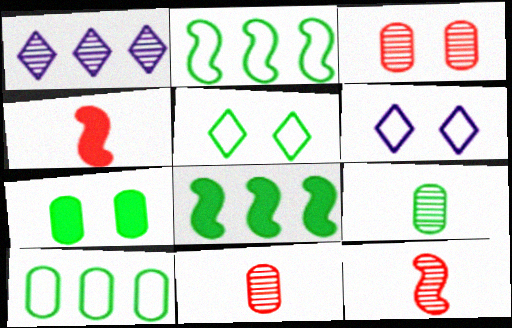[[5, 8, 9], 
[6, 8, 11], 
[7, 9, 10]]